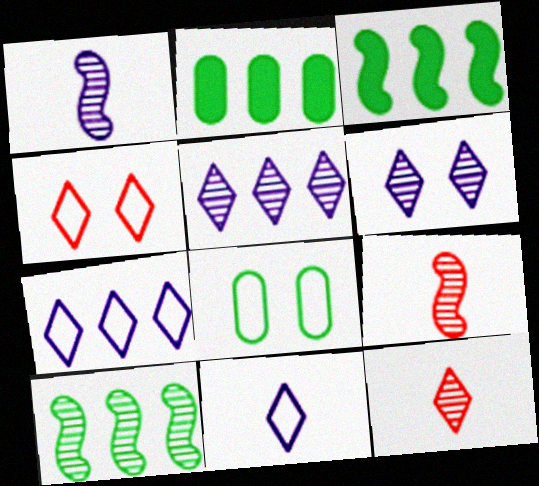[[1, 2, 4]]